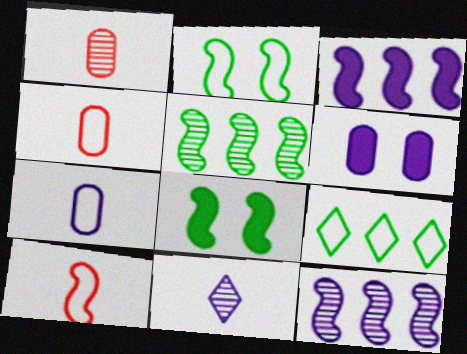[[8, 10, 12]]